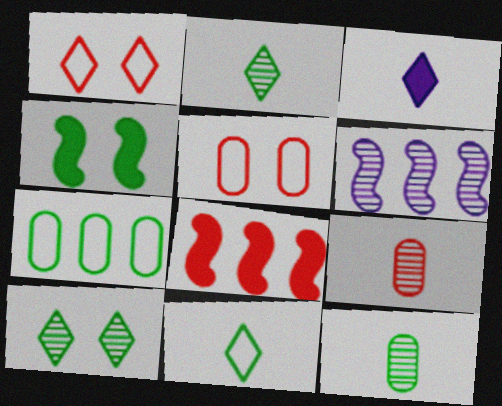[[1, 8, 9], 
[2, 4, 7], 
[6, 9, 10]]